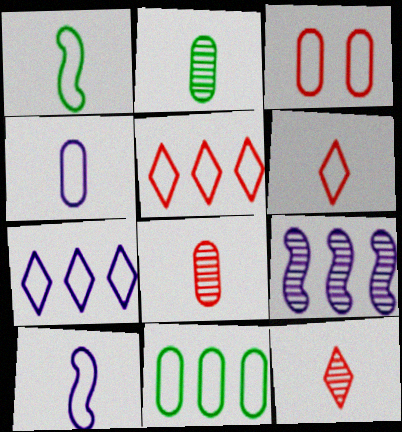[[1, 3, 7], 
[1, 4, 6], 
[3, 4, 11]]